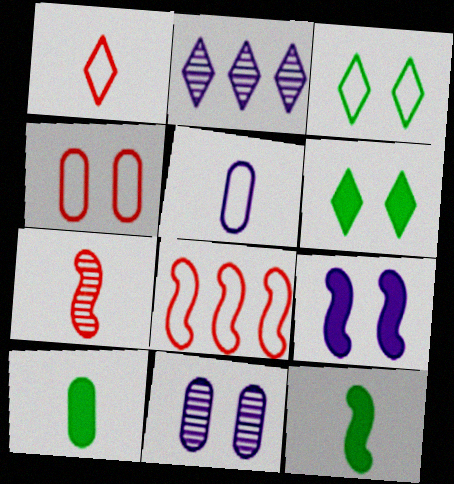[[1, 2, 6], 
[1, 4, 8], 
[2, 4, 12], 
[2, 5, 9], 
[3, 5, 8]]